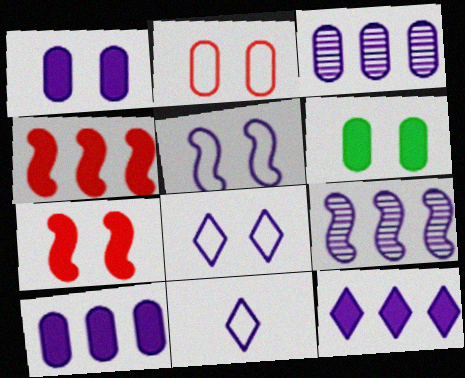[[1, 9, 11]]